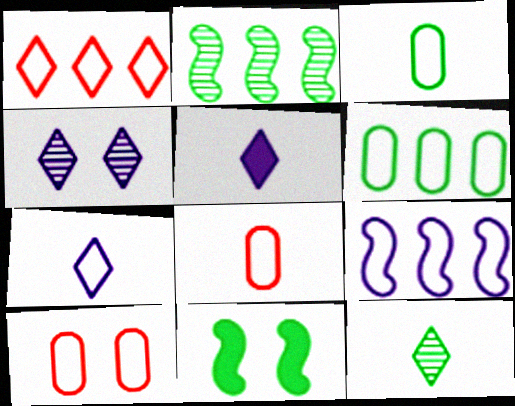[[1, 6, 9], 
[2, 5, 10], 
[4, 10, 11], 
[6, 11, 12]]